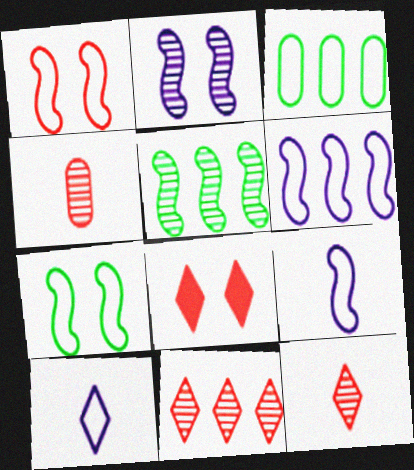[[1, 3, 10]]